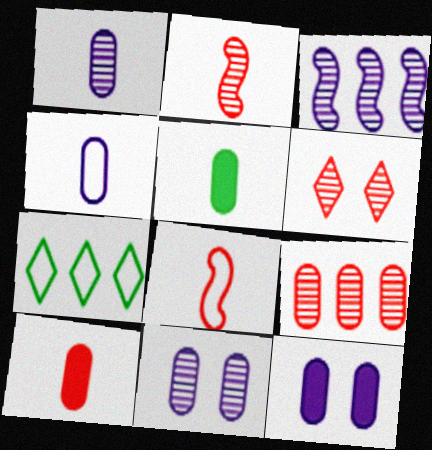[[2, 6, 9], 
[2, 7, 12]]